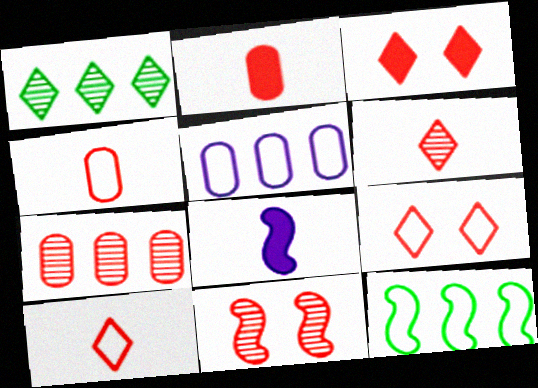[[6, 7, 11], 
[8, 11, 12]]